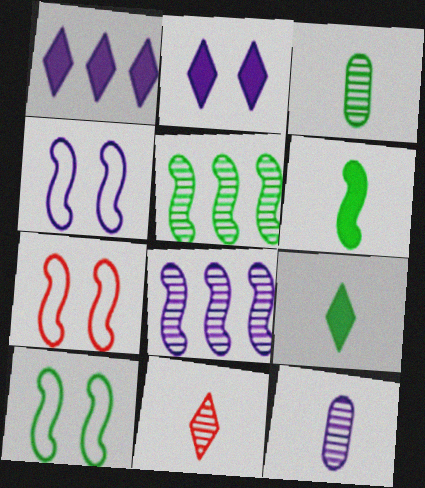[[1, 3, 7], 
[1, 4, 12], 
[4, 7, 10], 
[5, 6, 10], 
[6, 7, 8]]